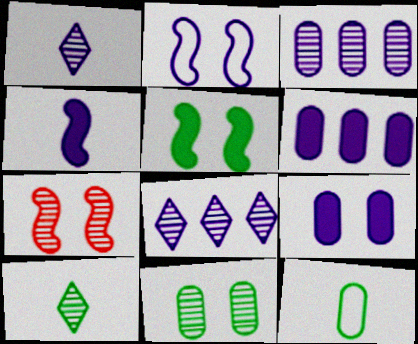[[1, 2, 6], 
[2, 5, 7], 
[3, 7, 10]]